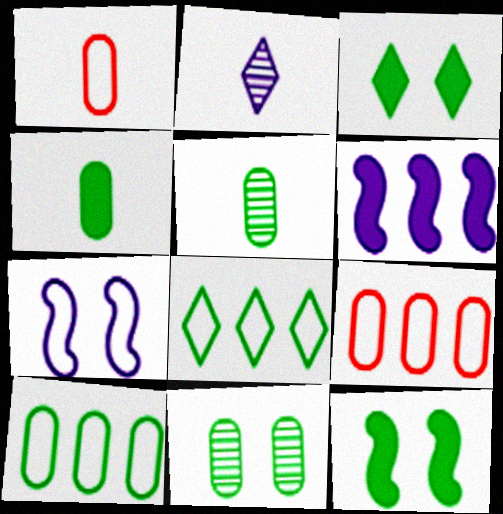[[1, 7, 8], 
[2, 9, 12], 
[4, 10, 11], 
[5, 8, 12]]